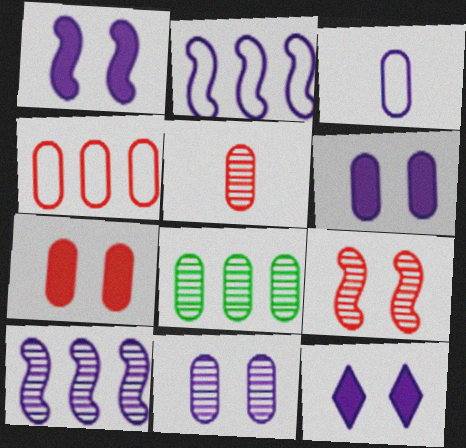[[1, 6, 12], 
[3, 7, 8], 
[3, 10, 12], 
[4, 5, 7], 
[5, 8, 11]]